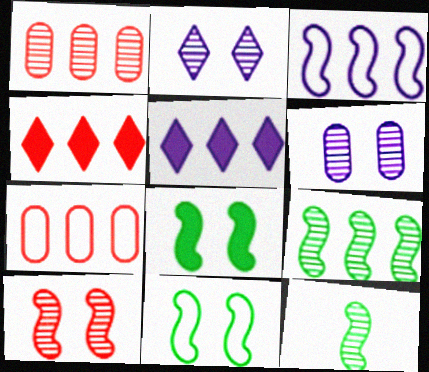[[1, 2, 12], 
[5, 7, 9]]